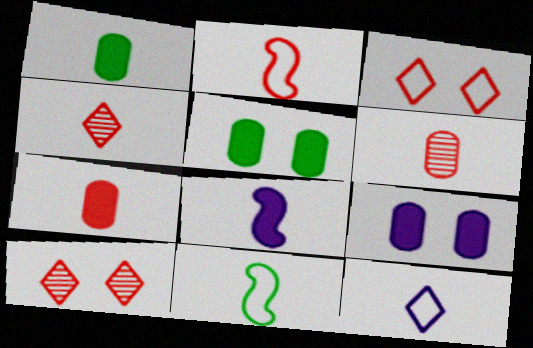[[2, 4, 7]]